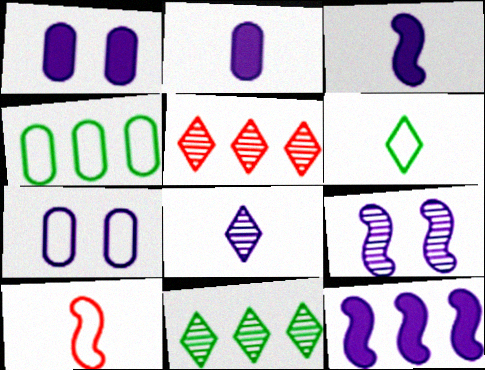[[1, 10, 11], 
[4, 5, 12], 
[7, 8, 12]]